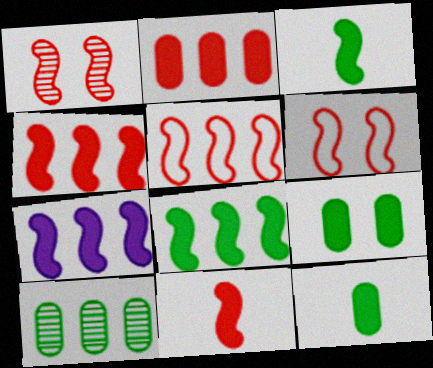[[1, 5, 11], 
[4, 7, 8]]